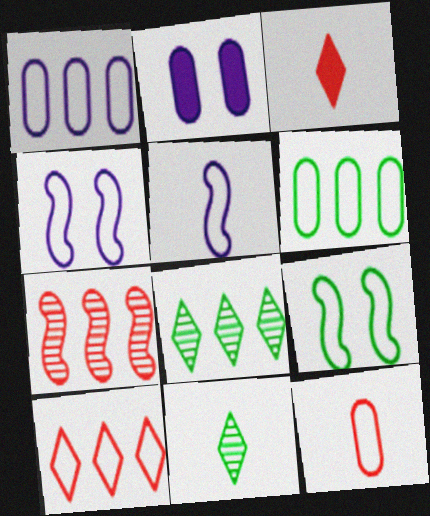[]